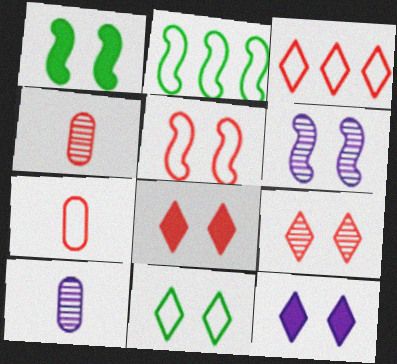[[1, 3, 10], 
[1, 5, 6], 
[2, 4, 12], 
[2, 8, 10], 
[3, 5, 7], 
[9, 11, 12]]